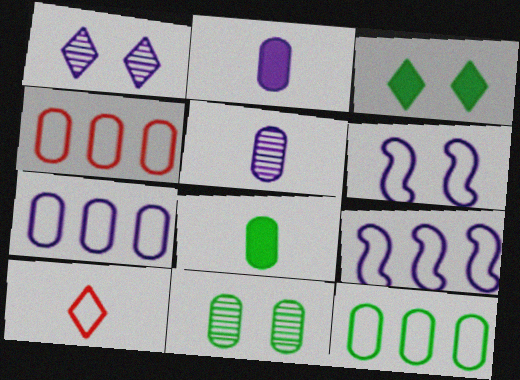[[1, 2, 9], 
[2, 4, 11], 
[4, 7, 12], 
[6, 10, 12], 
[8, 11, 12]]